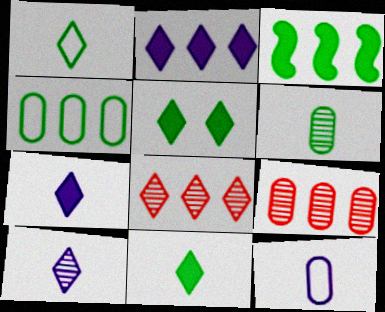[]